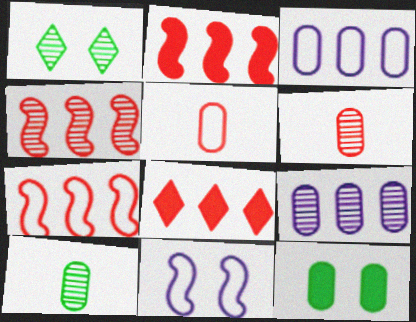[[2, 4, 7], 
[3, 6, 12], 
[5, 9, 12], 
[8, 10, 11]]